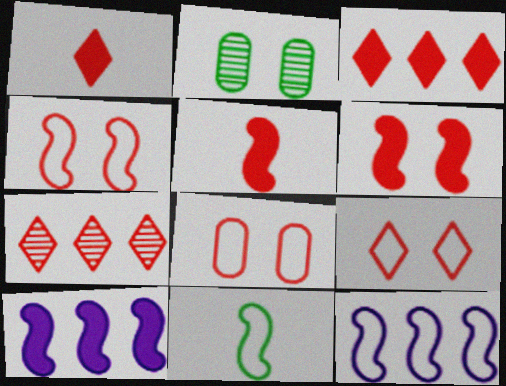[[1, 2, 12], 
[1, 7, 9], 
[4, 8, 9], 
[4, 11, 12], 
[5, 7, 8]]